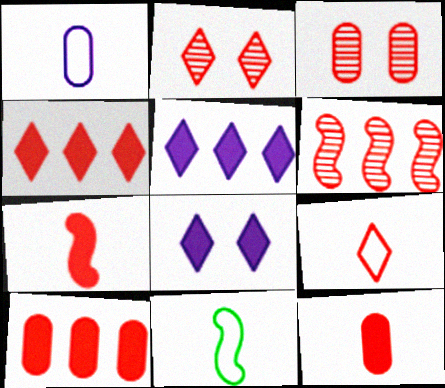[[1, 9, 11], 
[2, 4, 9], 
[3, 5, 11]]